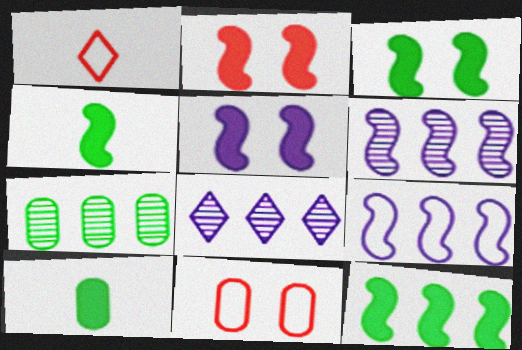[[1, 5, 7], 
[2, 3, 5], 
[3, 4, 12], 
[4, 8, 11]]